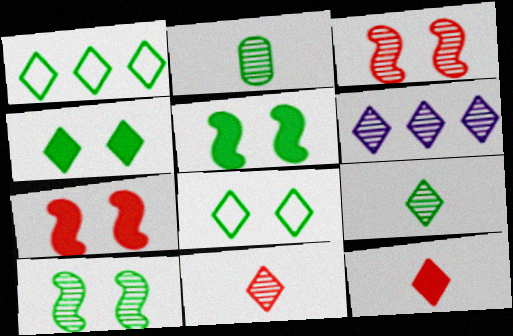[[1, 2, 5], 
[1, 4, 9], 
[2, 3, 6], 
[6, 8, 12]]